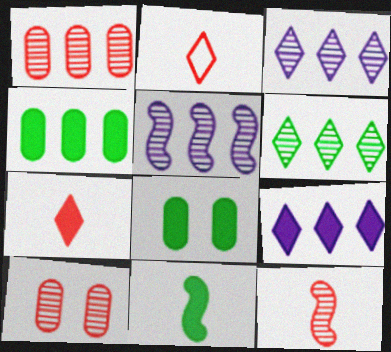[[1, 5, 6], 
[2, 5, 8]]